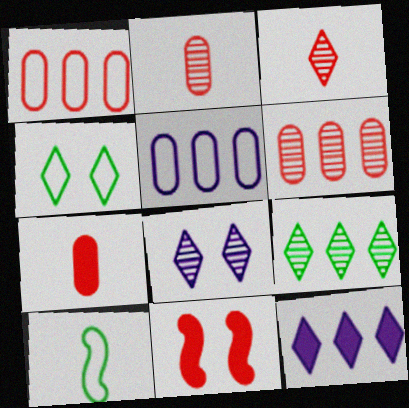[[1, 3, 11], 
[3, 4, 12], 
[3, 8, 9]]